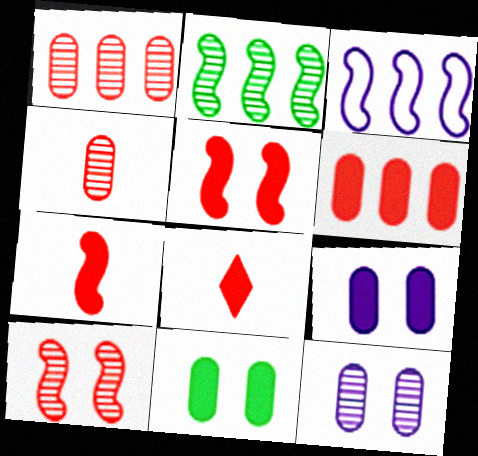[[5, 6, 8]]